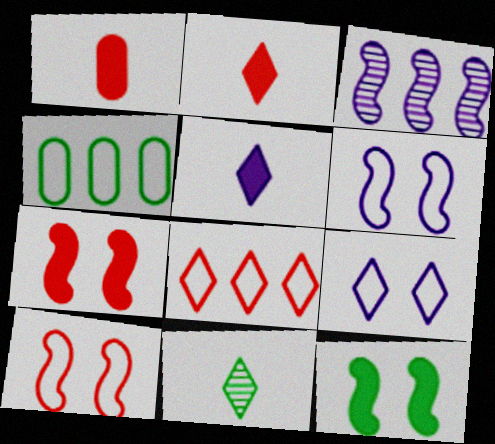[[4, 11, 12]]